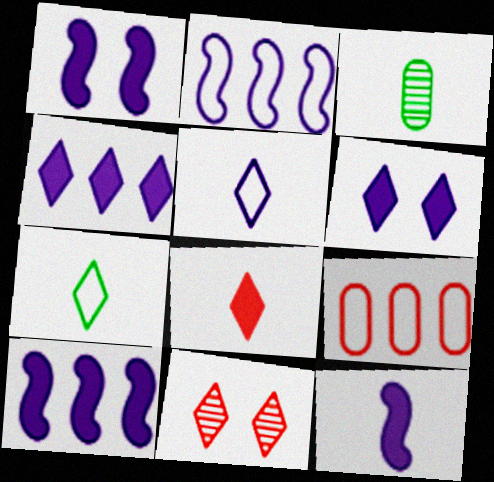[[1, 10, 12], 
[4, 7, 11]]